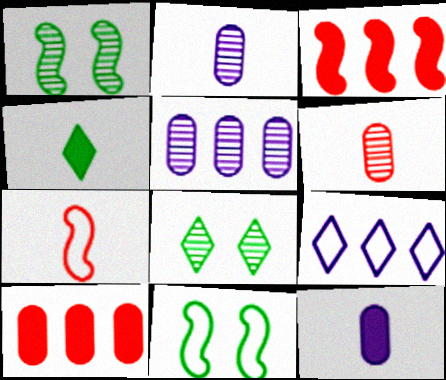[[2, 4, 7]]